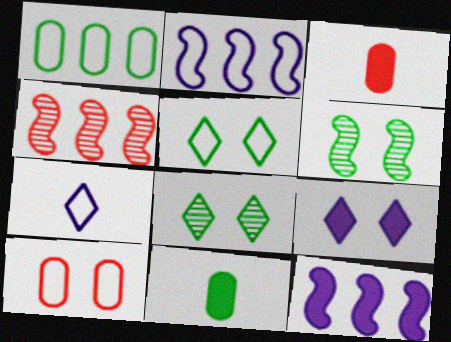[[2, 3, 8], 
[6, 9, 10]]